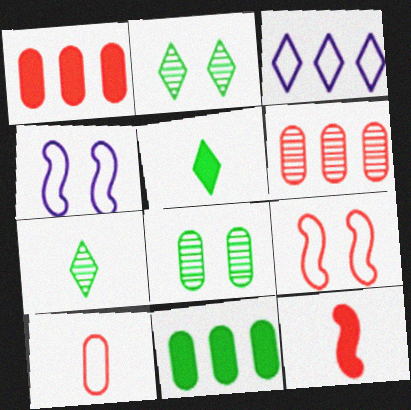[[1, 4, 7], 
[3, 8, 12], 
[4, 5, 6]]